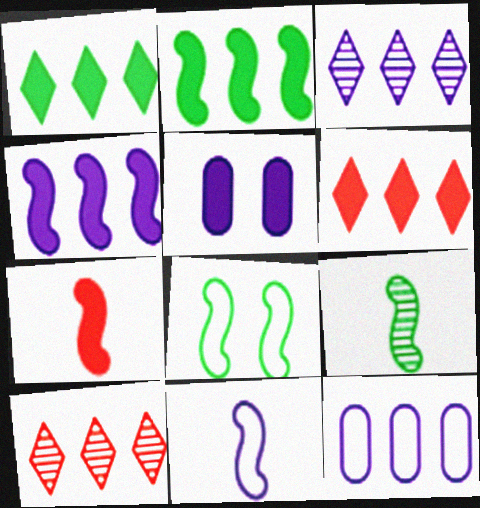[[1, 5, 7], 
[2, 8, 9], 
[2, 10, 12], 
[3, 4, 12], 
[3, 5, 11], 
[7, 9, 11]]